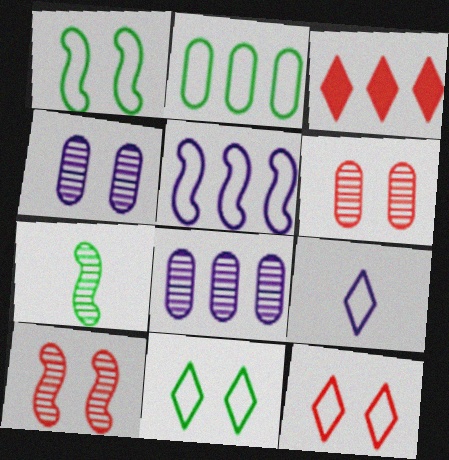[]